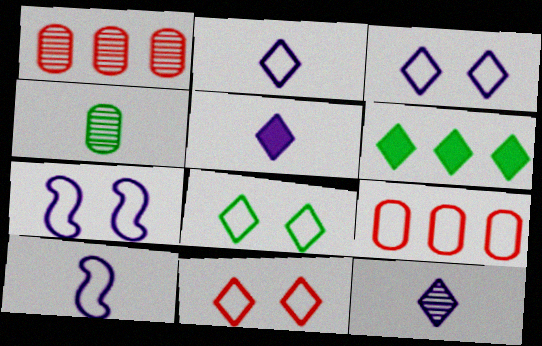[[2, 5, 12], 
[3, 8, 11], 
[6, 11, 12], 
[8, 9, 10]]